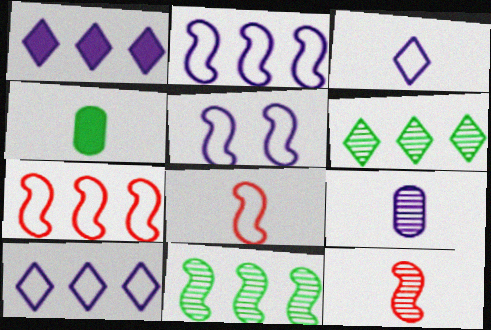[[1, 5, 9], 
[3, 4, 12]]